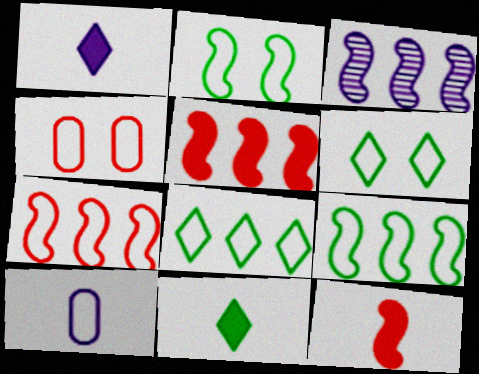[[2, 3, 12], 
[3, 4, 11], 
[3, 5, 9], 
[6, 7, 10]]